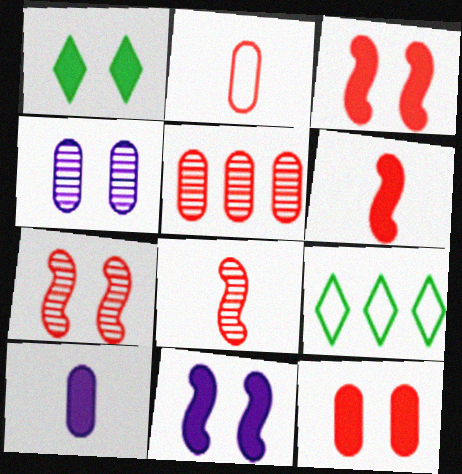[[1, 11, 12], 
[2, 5, 12], 
[4, 6, 9], 
[7, 9, 10]]